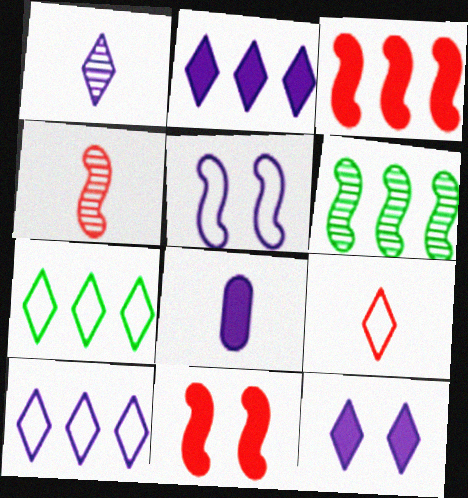[[1, 10, 12]]